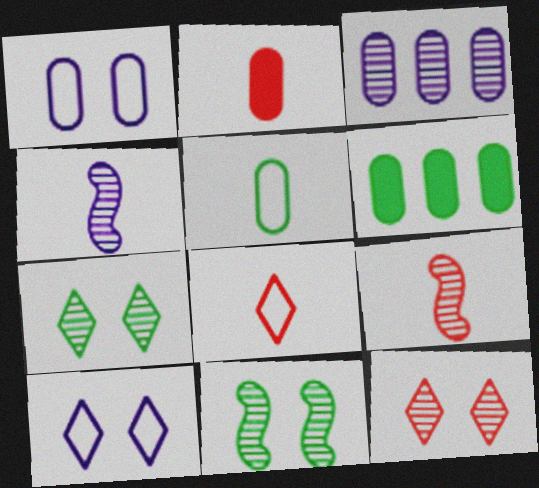[[2, 8, 9], 
[3, 7, 9], 
[6, 9, 10]]